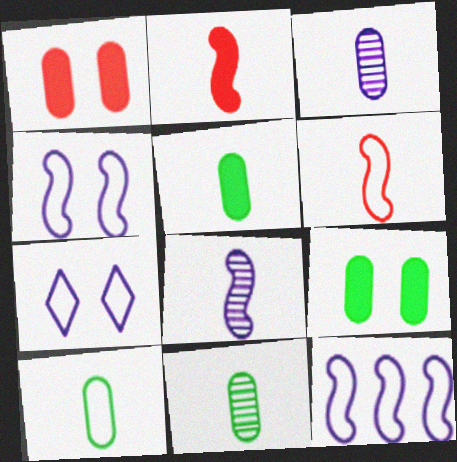[[5, 10, 11]]